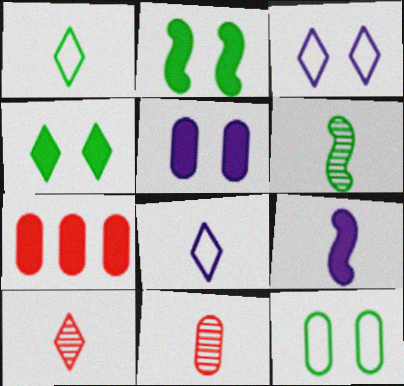[[1, 9, 11], 
[3, 6, 7], 
[4, 7, 9]]